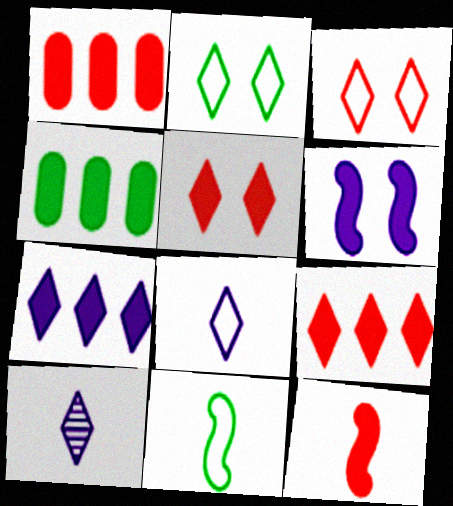[[1, 5, 12], 
[2, 9, 10]]